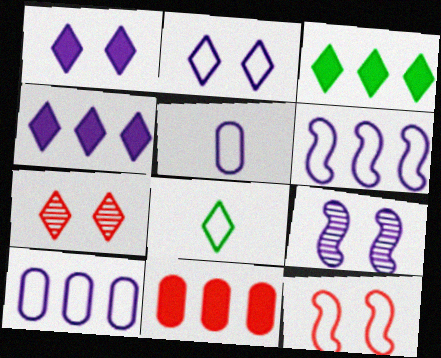[[2, 5, 6], 
[4, 5, 9], 
[4, 7, 8], 
[8, 9, 11], 
[8, 10, 12]]